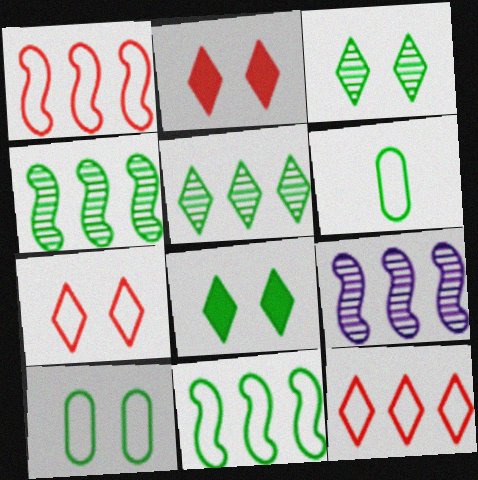[[2, 6, 9], 
[4, 6, 8]]